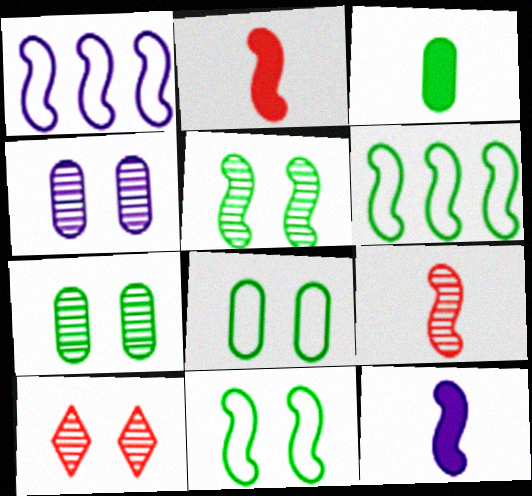[[1, 2, 5], 
[1, 3, 10], 
[4, 5, 10]]